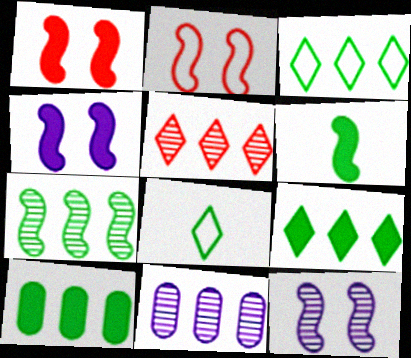[[1, 8, 11], 
[3, 7, 10], 
[5, 7, 11]]